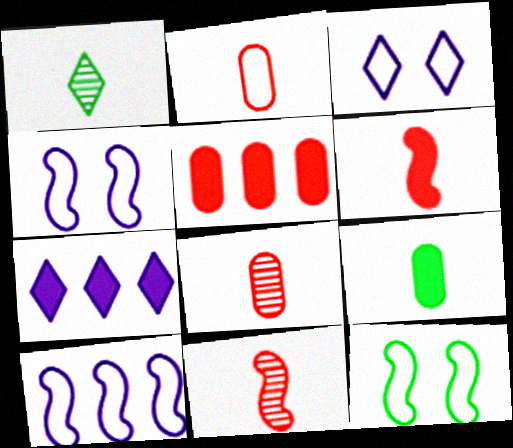[[1, 4, 5], 
[7, 8, 12]]